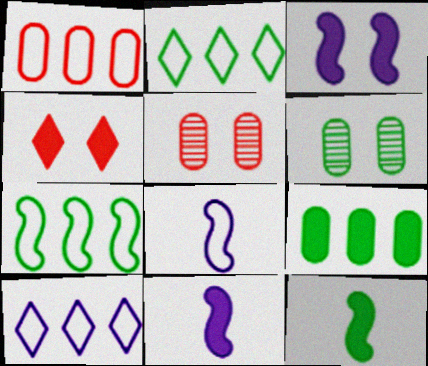[[1, 7, 10], 
[2, 5, 11], 
[2, 6, 12], 
[4, 9, 11], 
[5, 10, 12]]